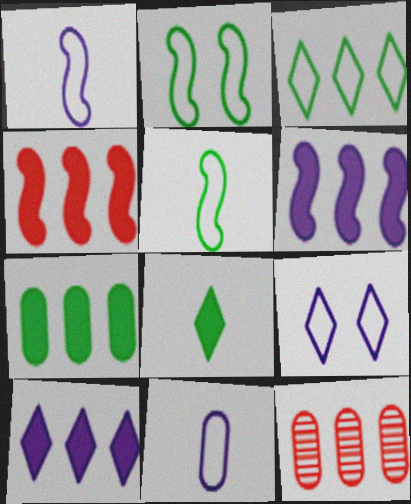[[3, 6, 12], 
[4, 7, 10]]